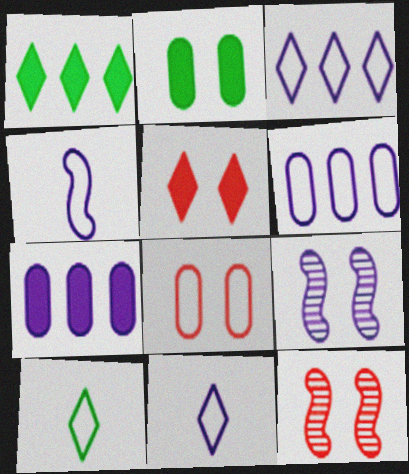[[5, 8, 12], 
[7, 9, 11], 
[7, 10, 12]]